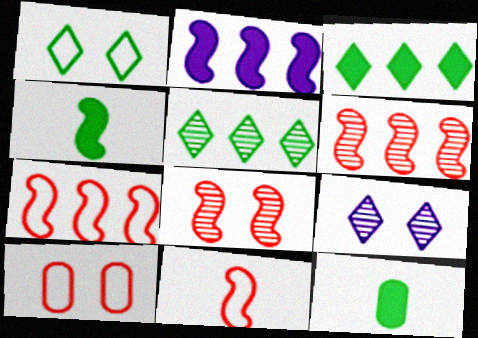[[7, 9, 12]]